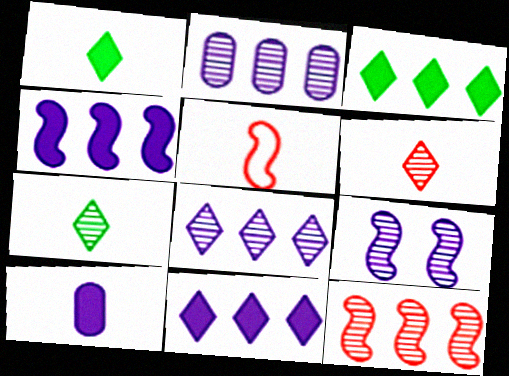[[5, 7, 10]]